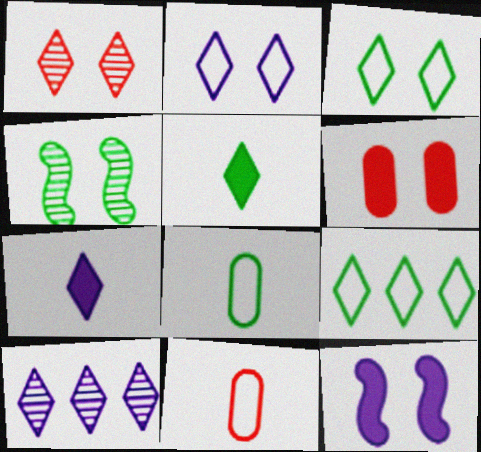[[1, 7, 9], 
[2, 4, 6], 
[2, 7, 10]]